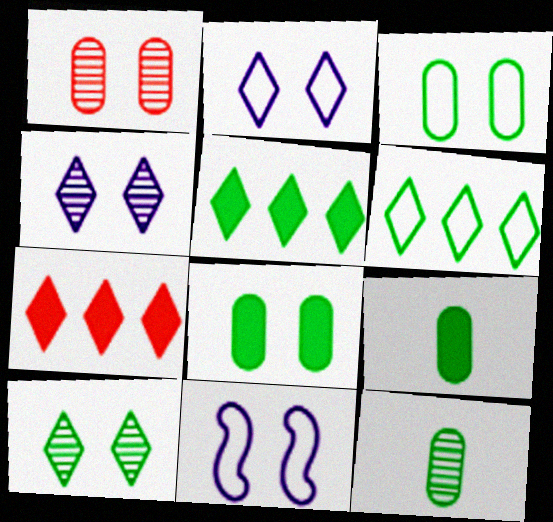[[7, 11, 12]]